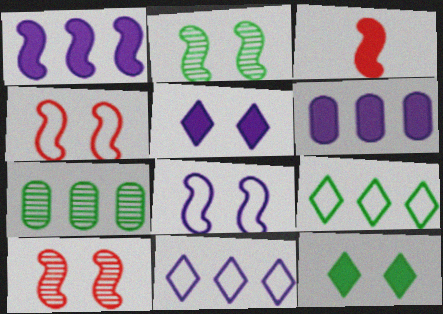[[3, 6, 12]]